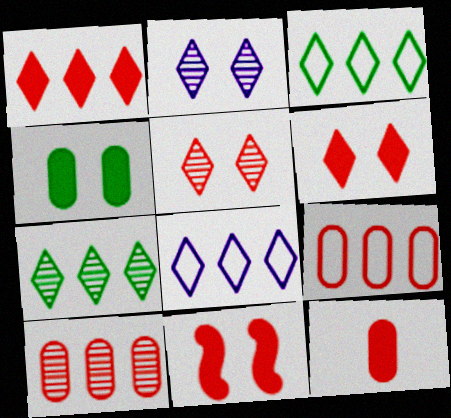[[1, 7, 8], 
[1, 11, 12]]